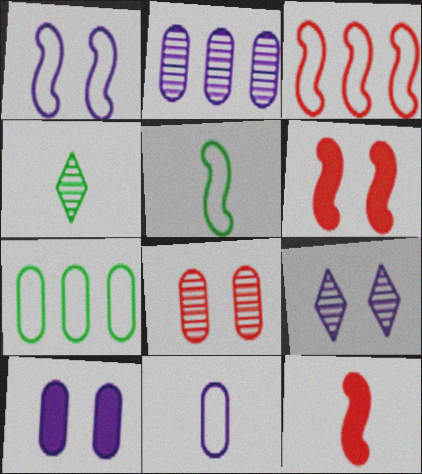[[1, 3, 5], 
[1, 9, 10], 
[2, 10, 11], 
[3, 4, 10], 
[4, 11, 12], 
[7, 9, 12]]